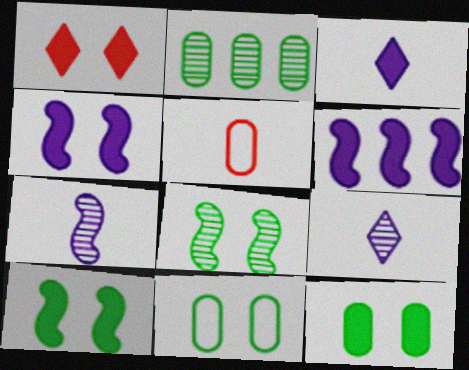[[1, 4, 12]]